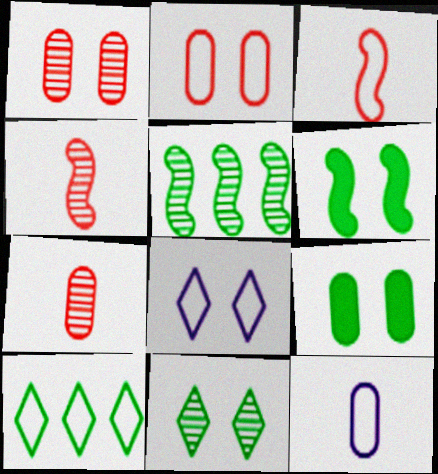[[1, 6, 8]]